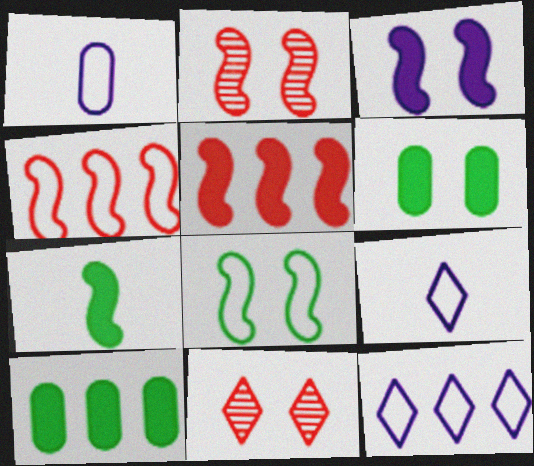[[2, 3, 8], 
[2, 9, 10], 
[3, 5, 7]]